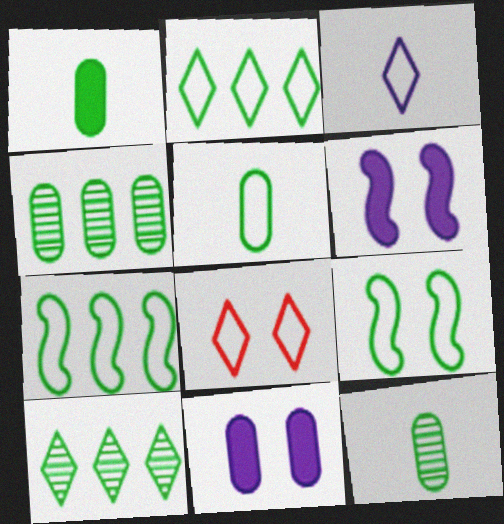[[1, 5, 12], 
[1, 9, 10], 
[2, 3, 8], 
[2, 5, 9]]